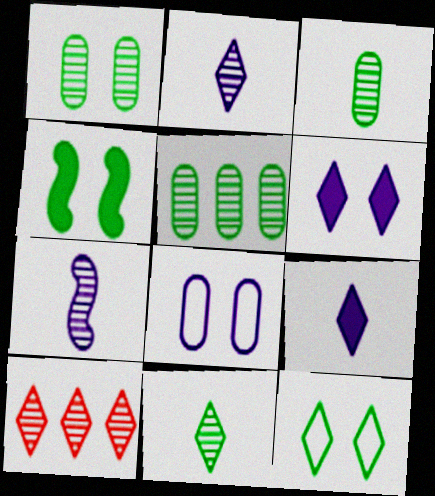[[1, 3, 5], 
[1, 4, 12], 
[1, 7, 10], 
[9, 10, 12]]